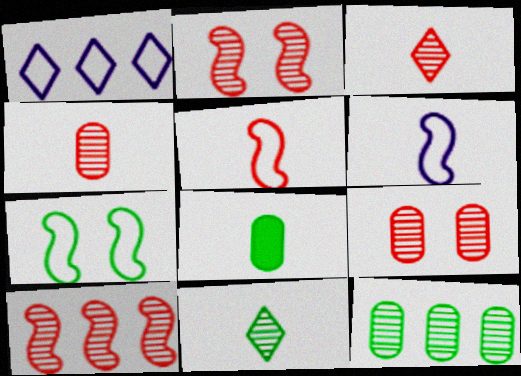[[1, 2, 8], 
[3, 6, 8], 
[3, 9, 10]]